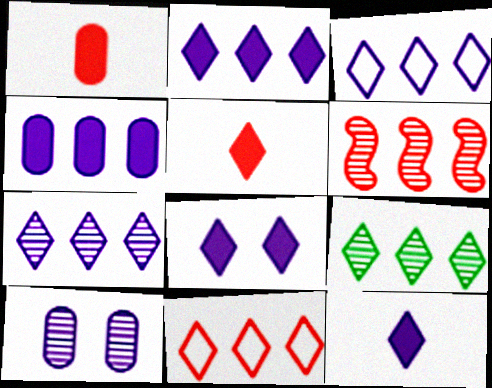[[2, 3, 7], 
[2, 8, 12], 
[2, 9, 11]]